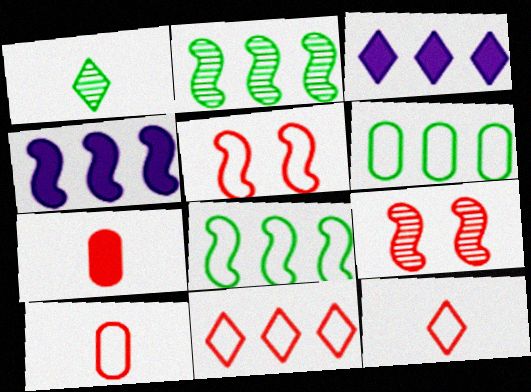[[5, 10, 11], 
[7, 9, 11]]